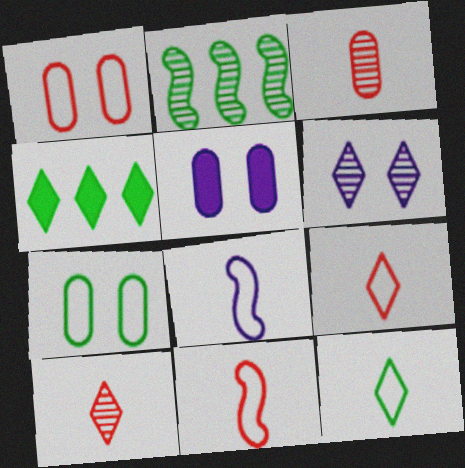[[2, 3, 6], 
[2, 5, 9], 
[4, 6, 9]]